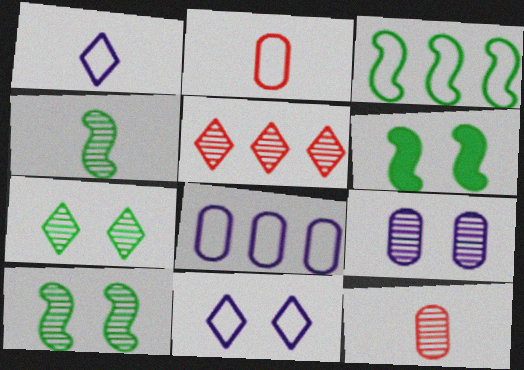[[2, 3, 11], 
[3, 4, 6], 
[4, 5, 9]]